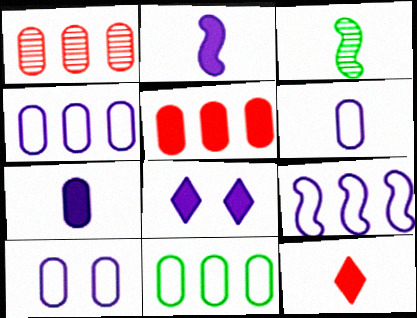[[3, 6, 12], 
[4, 6, 10]]